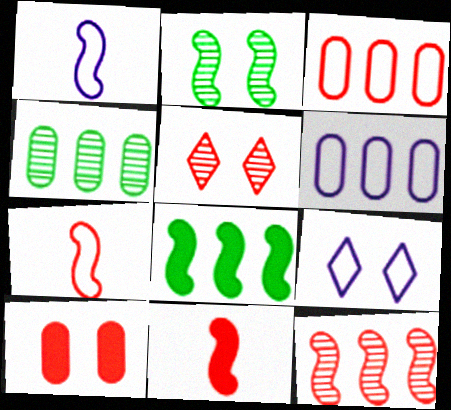[[1, 6, 9], 
[2, 9, 10], 
[3, 5, 11], 
[4, 9, 11]]